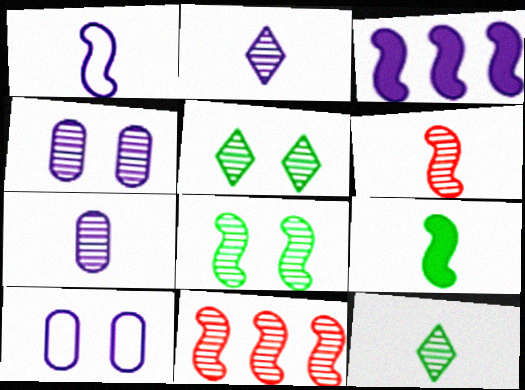[[1, 6, 9], 
[2, 3, 10], 
[4, 11, 12], 
[5, 7, 11], 
[6, 7, 12]]